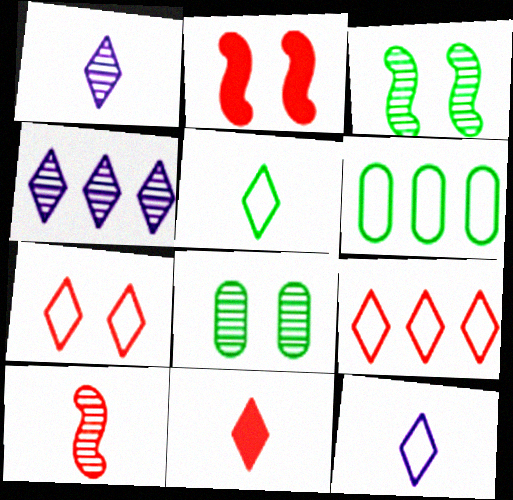[[1, 2, 6], 
[1, 5, 11], 
[4, 8, 10]]